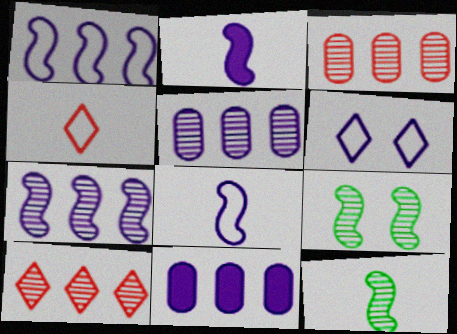[[2, 5, 6], 
[4, 9, 11]]